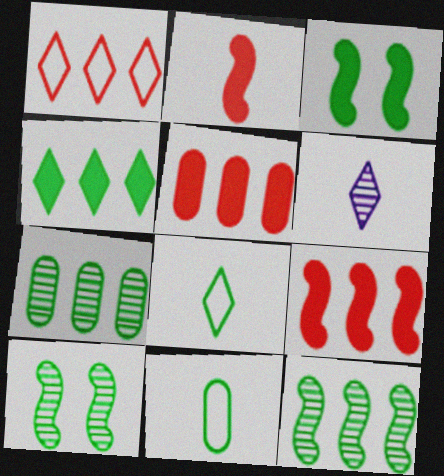[[2, 6, 11], 
[3, 7, 8], 
[4, 10, 11]]